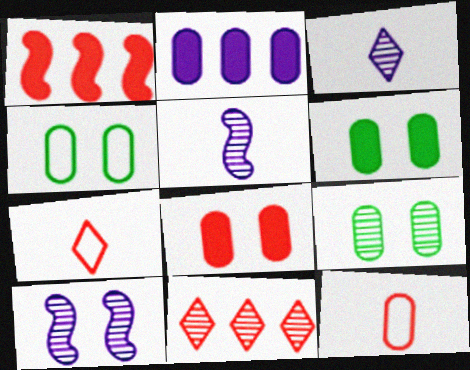[[1, 3, 4], 
[2, 9, 12], 
[4, 6, 9], 
[5, 9, 11]]